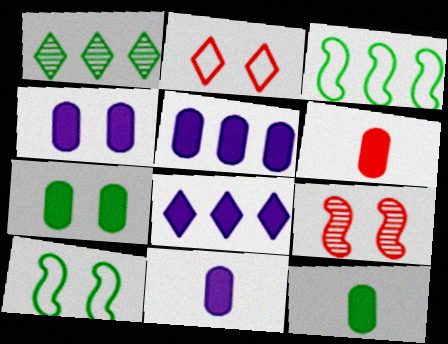[[1, 10, 12], 
[4, 5, 11], 
[5, 6, 7], 
[6, 11, 12]]